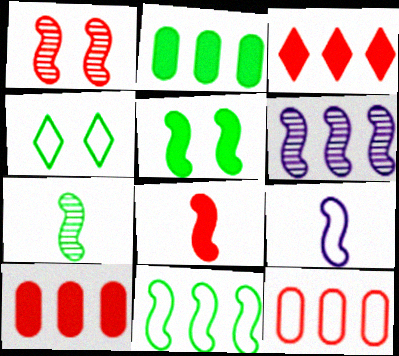[[1, 6, 7], 
[2, 4, 7], 
[4, 9, 12], 
[5, 7, 11], 
[7, 8, 9]]